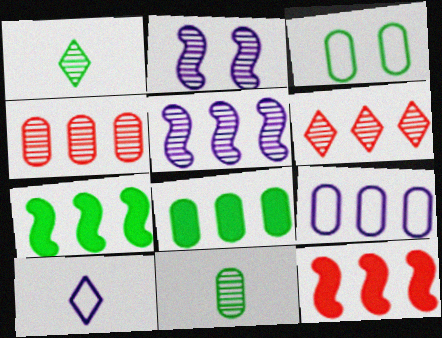[[1, 2, 4], 
[1, 3, 7], 
[2, 6, 11], 
[3, 8, 11], 
[4, 8, 9], 
[6, 7, 9]]